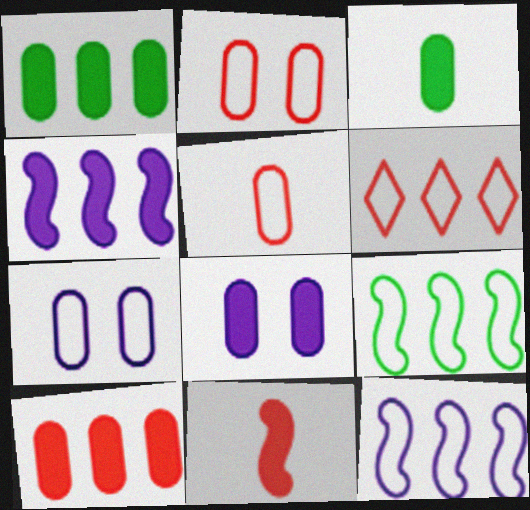[[3, 8, 10]]